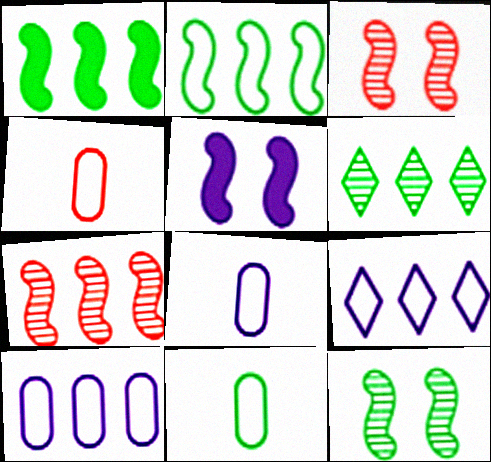[[4, 5, 6], 
[4, 8, 11]]